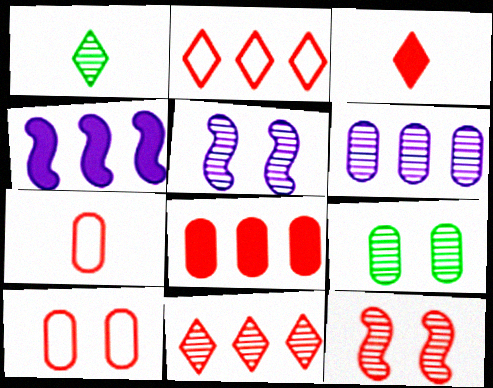[[1, 4, 10], 
[1, 6, 12]]